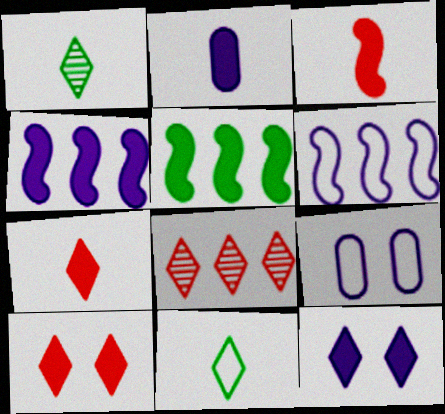[[2, 4, 12], 
[2, 5, 10], 
[8, 11, 12]]